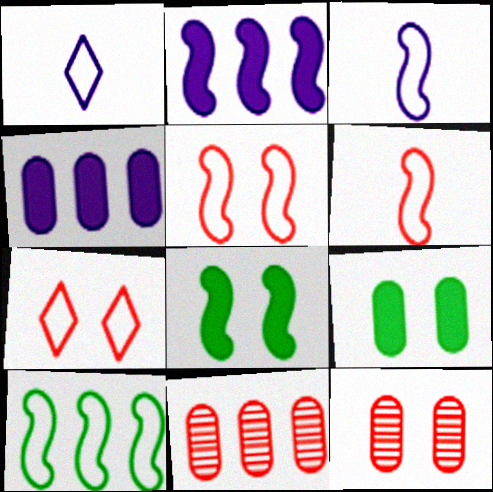[[1, 8, 11], 
[3, 5, 10]]